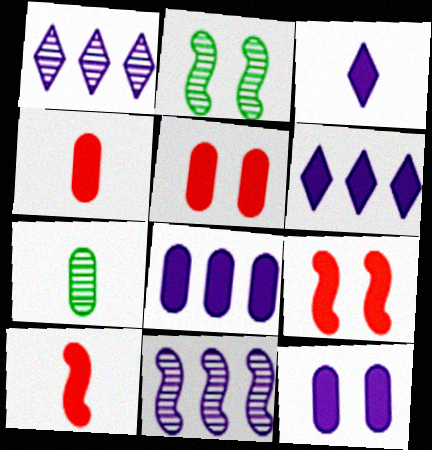[]